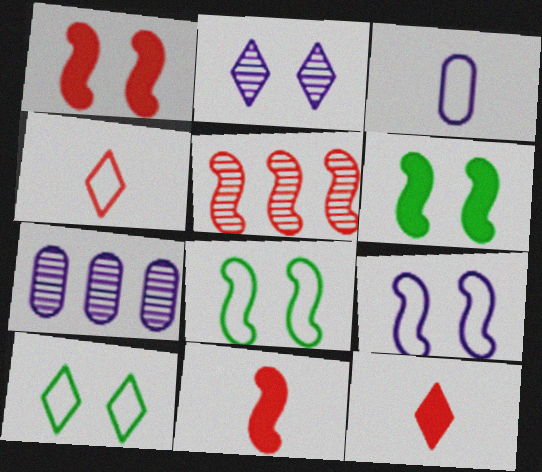[[4, 6, 7], 
[7, 8, 12], 
[7, 10, 11]]